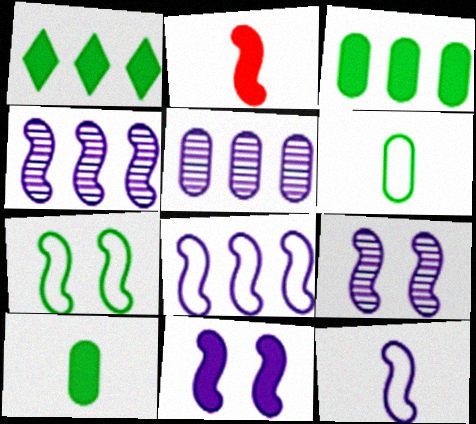[[2, 4, 7], 
[4, 11, 12]]